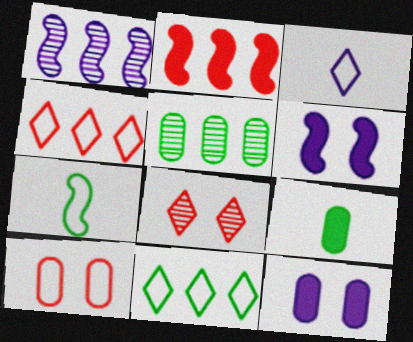[[1, 3, 12]]